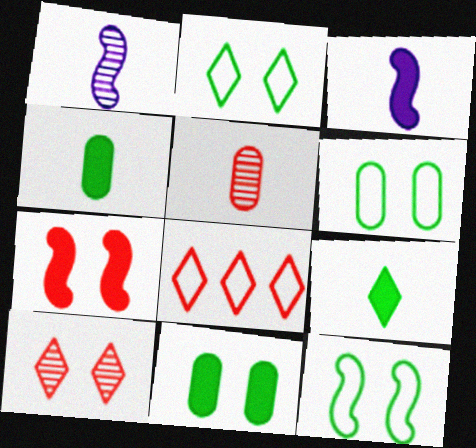[[1, 8, 11], 
[2, 6, 12], 
[5, 7, 8]]